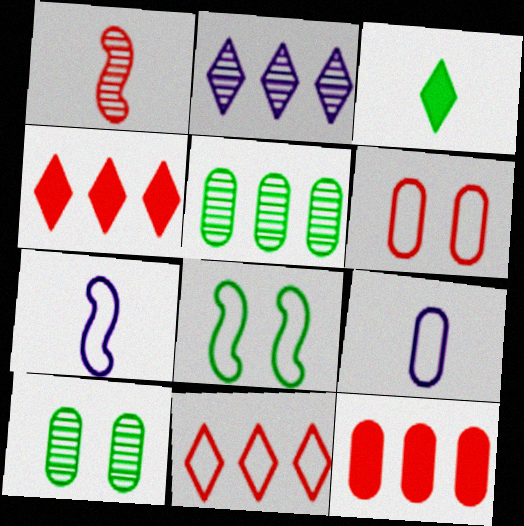[[1, 2, 10], 
[1, 3, 9], 
[1, 4, 6], 
[3, 5, 8], 
[4, 7, 10], 
[8, 9, 11], 
[9, 10, 12]]